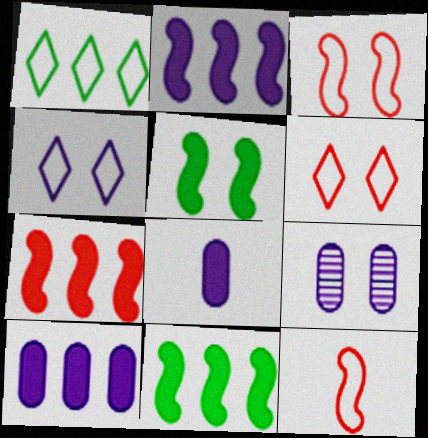[[2, 7, 11], 
[5, 6, 9]]